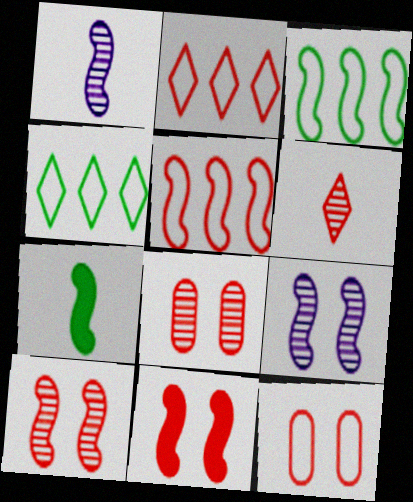[[1, 3, 11], 
[5, 7, 9]]